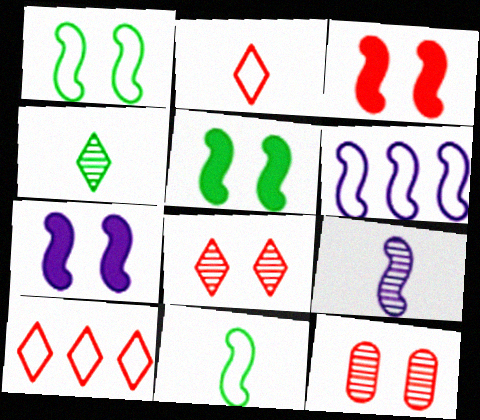[[3, 5, 7], 
[6, 7, 9]]